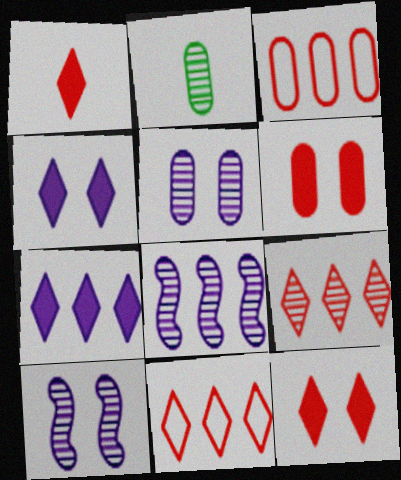[[2, 9, 10]]